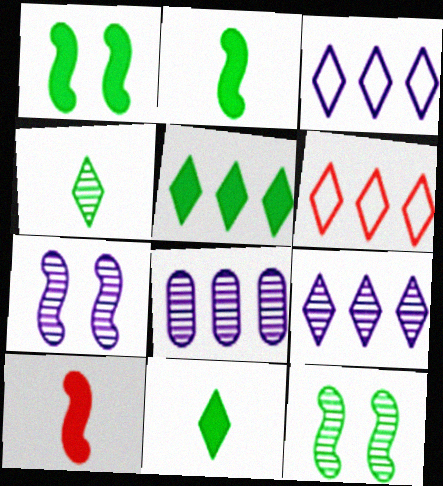[[5, 6, 9]]